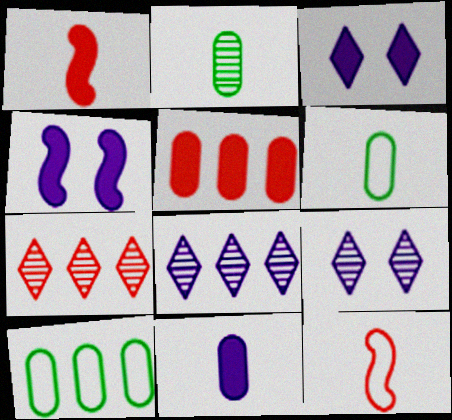[[1, 9, 10], 
[4, 6, 7]]